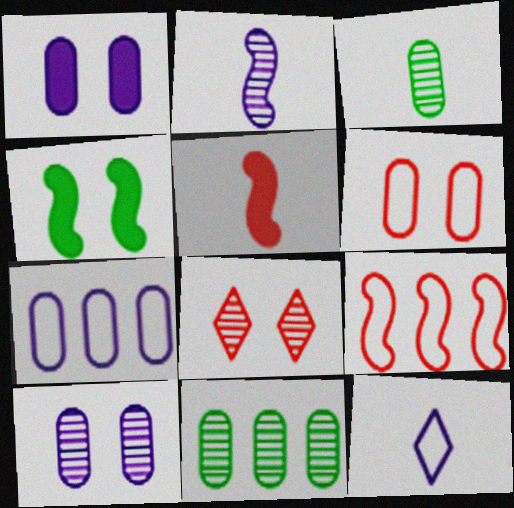[[2, 4, 9], 
[2, 8, 11], 
[3, 5, 12]]